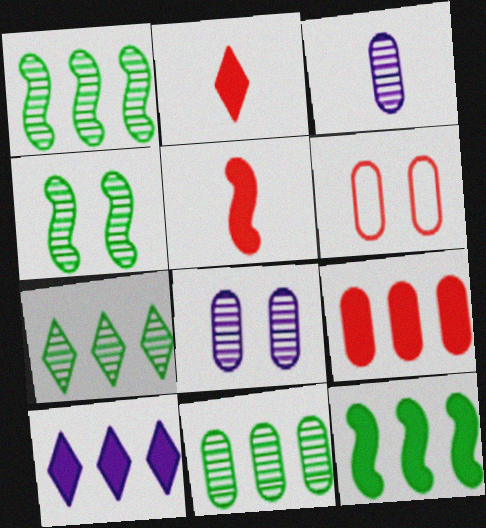[[1, 7, 11], 
[9, 10, 12]]